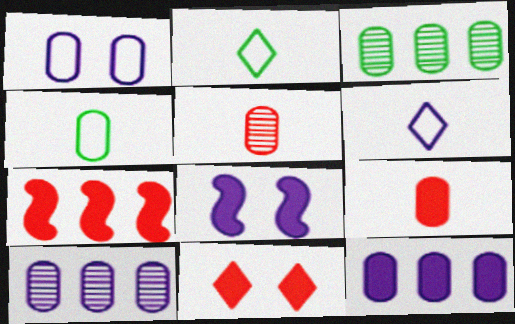[[1, 3, 9], 
[6, 8, 10], 
[7, 9, 11]]